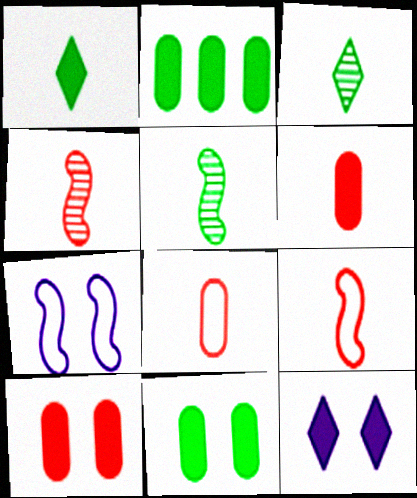[]